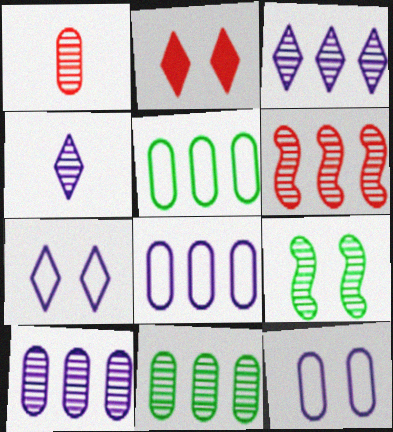[[1, 3, 9], 
[2, 9, 12], 
[3, 6, 11]]